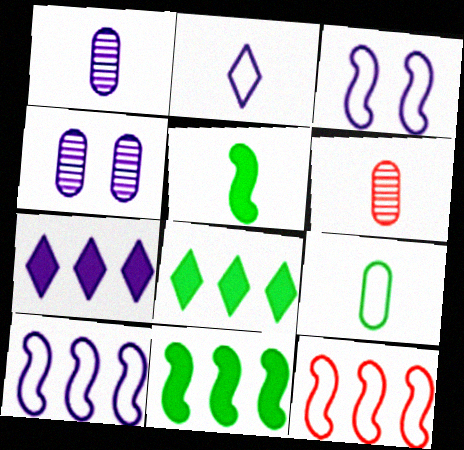[[1, 3, 7], 
[2, 5, 6], 
[3, 6, 8]]